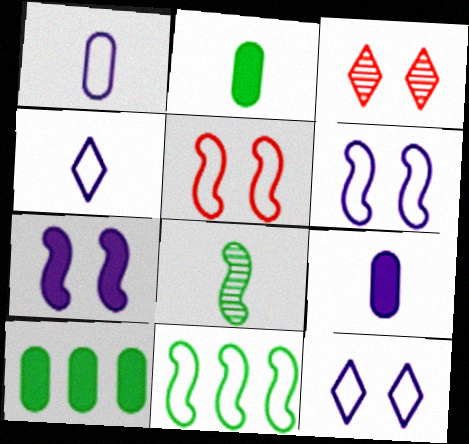[[3, 9, 11]]